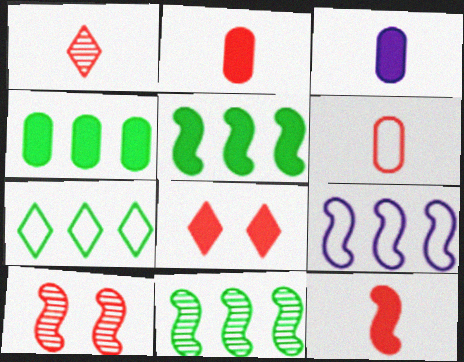[[1, 6, 12], 
[3, 5, 8], 
[3, 7, 10], 
[4, 7, 11]]